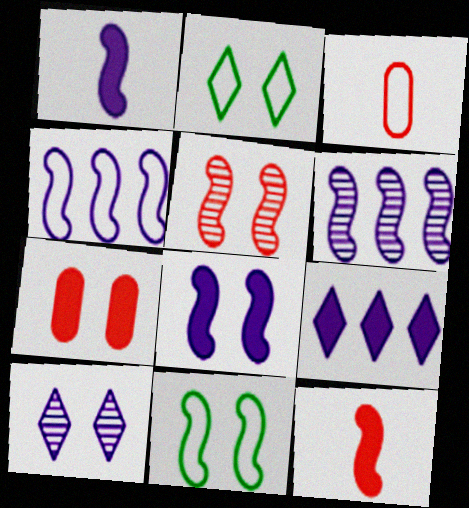[[2, 3, 4], 
[5, 8, 11], 
[6, 11, 12], 
[7, 10, 11]]